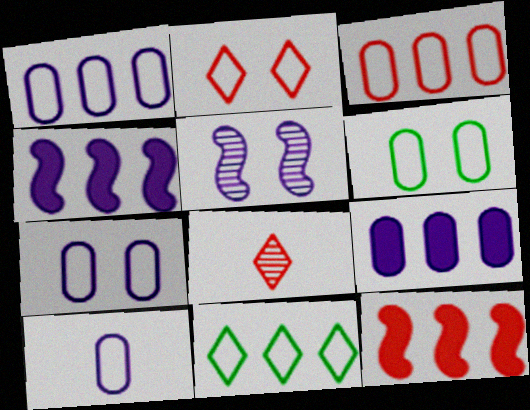[[1, 7, 10], 
[3, 6, 10], 
[4, 6, 8]]